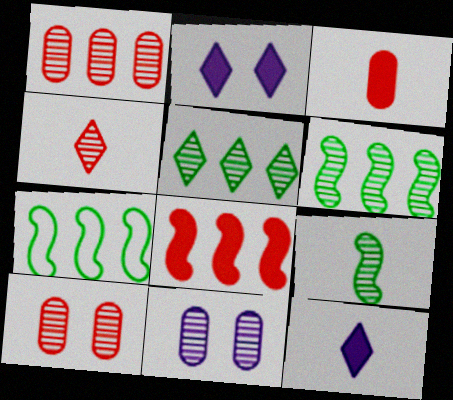[[4, 6, 11], 
[7, 10, 12]]